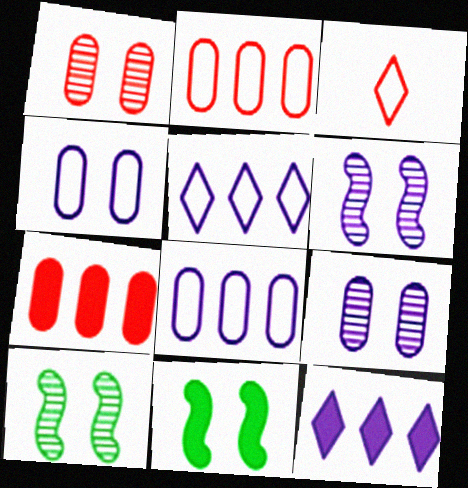[]